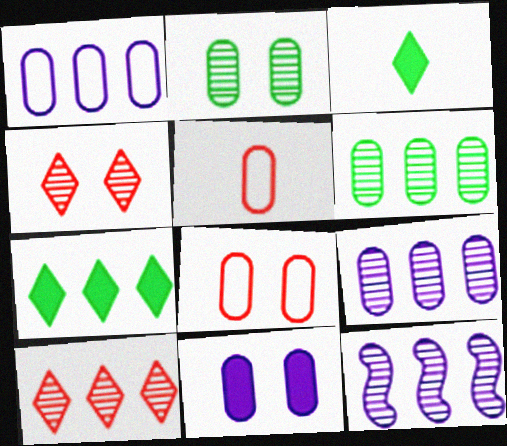[[2, 8, 11], 
[3, 8, 12], 
[5, 6, 11], 
[6, 10, 12]]